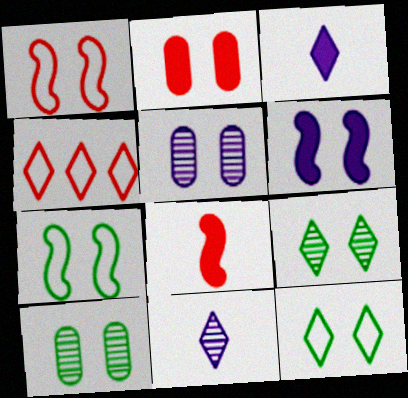[[3, 4, 9]]